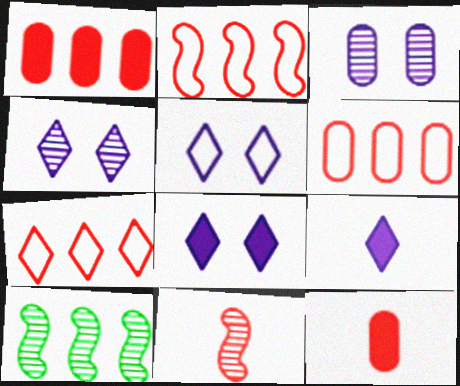[[2, 6, 7], 
[4, 5, 8], 
[5, 10, 12]]